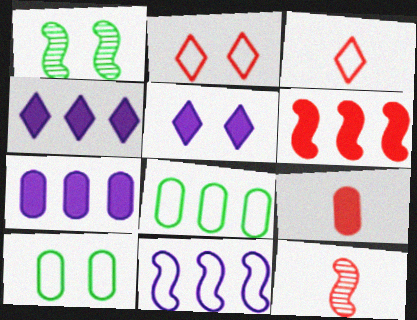[[1, 3, 7], 
[3, 9, 12], 
[3, 10, 11], 
[4, 10, 12], 
[5, 8, 12]]